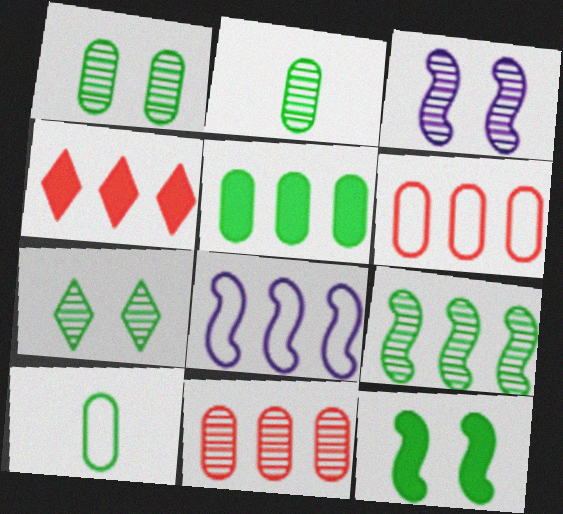[[1, 5, 10], 
[2, 7, 9], 
[3, 4, 10]]